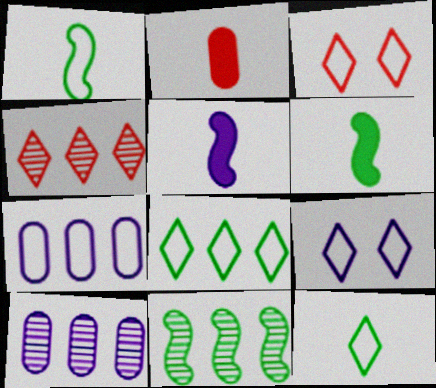[[1, 3, 7], 
[2, 9, 11], 
[3, 6, 10], 
[4, 10, 11], 
[5, 9, 10]]